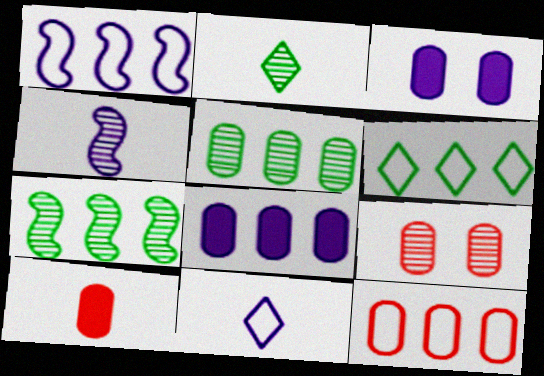[[1, 6, 12], 
[5, 8, 12], 
[9, 10, 12]]